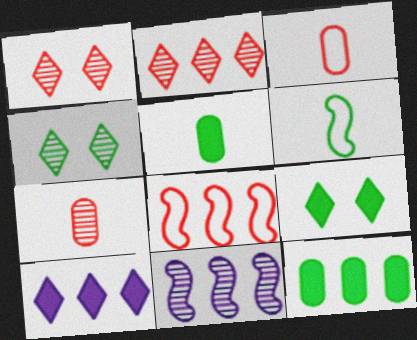[[3, 9, 11], 
[4, 6, 12], 
[4, 7, 11]]